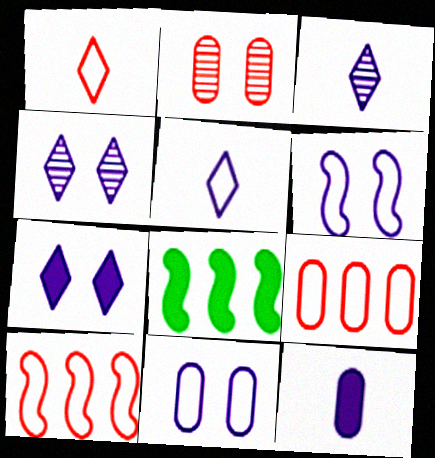[[2, 5, 8]]